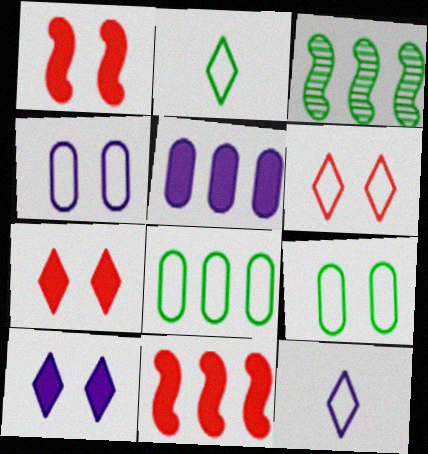[]